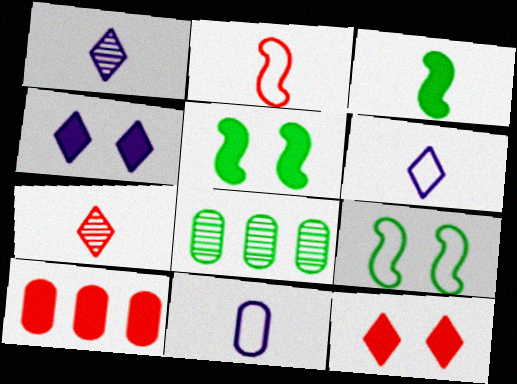[[1, 9, 10], 
[2, 4, 8], 
[3, 4, 10], 
[3, 7, 11]]